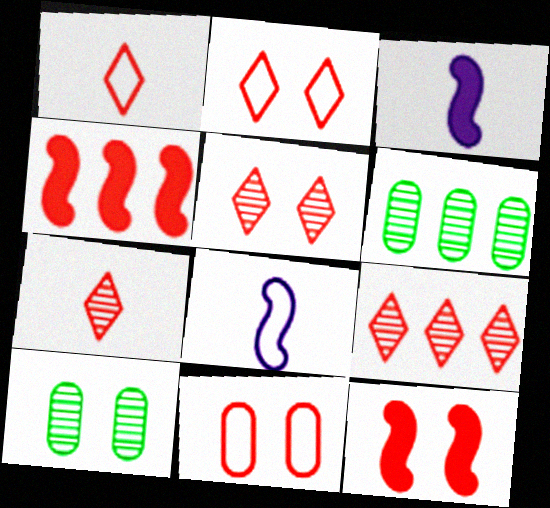[[2, 3, 6], 
[4, 7, 11], 
[5, 7, 9], 
[5, 11, 12]]